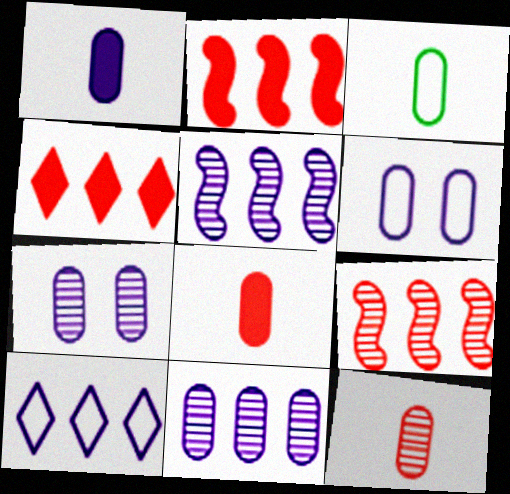[[1, 3, 12], 
[1, 6, 11]]